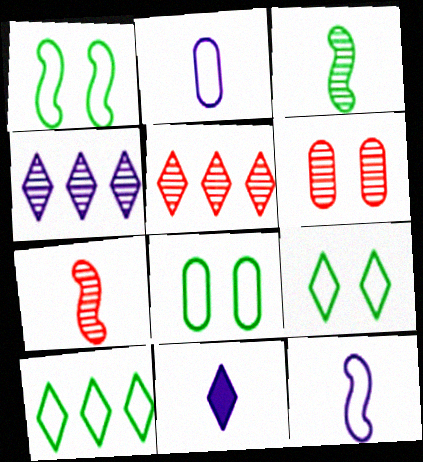[[1, 8, 9], 
[3, 4, 6], 
[5, 6, 7], 
[5, 9, 11]]